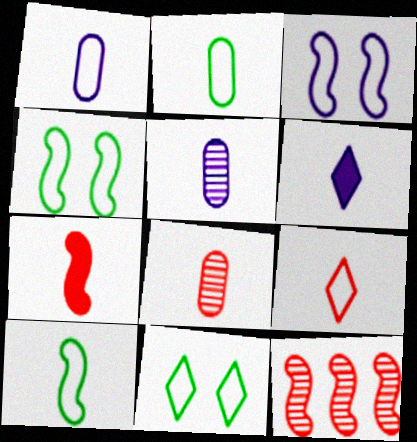[[1, 9, 10], 
[6, 8, 10], 
[7, 8, 9]]